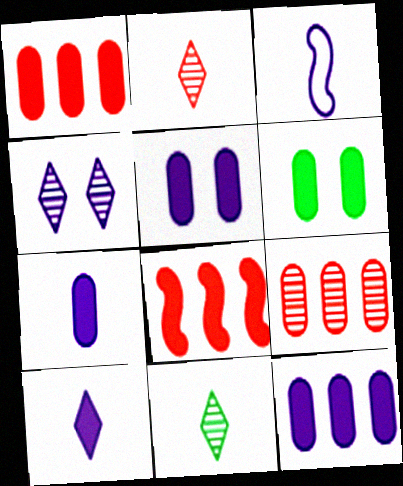[[1, 6, 7], 
[3, 4, 12], 
[5, 7, 12], 
[6, 8, 10]]